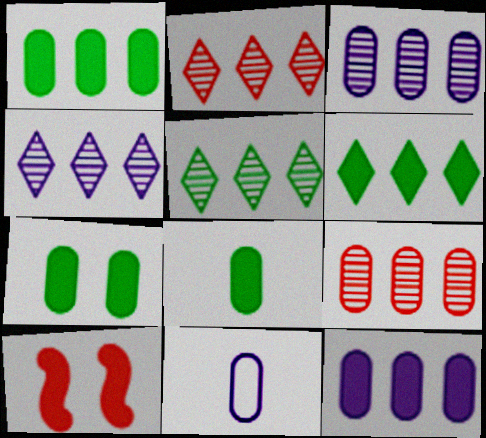[[1, 7, 8], 
[2, 4, 5], 
[5, 10, 11], 
[7, 9, 11]]